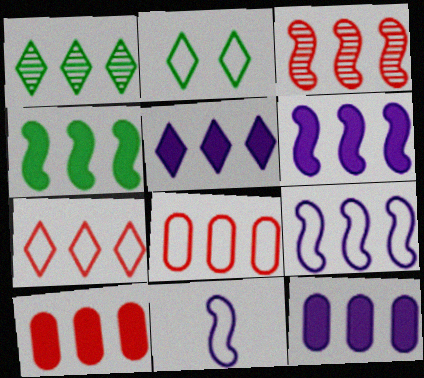[[1, 5, 7], 
[1, 6, 8], 
[1, 9, 10], 
[2, 8, 11], 
[3, 4, 9], 
[3, 7, 10], 
[4, 5, 10], 
[5, 6, 12]]